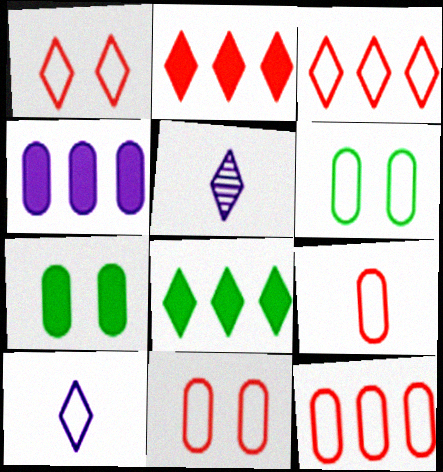[[1, 5, 8], 
[9, 11, 12]]